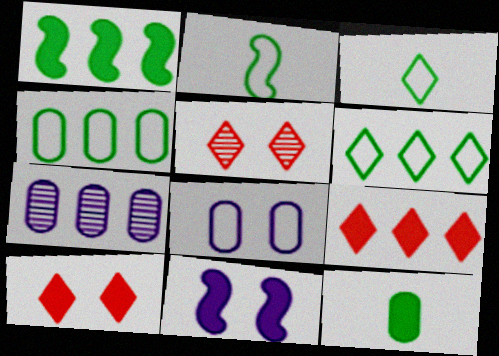[[2, 7, 10], 
[9, 11, 12]]